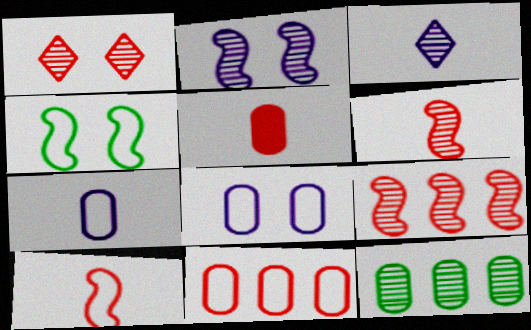[[5, 8, 12]]